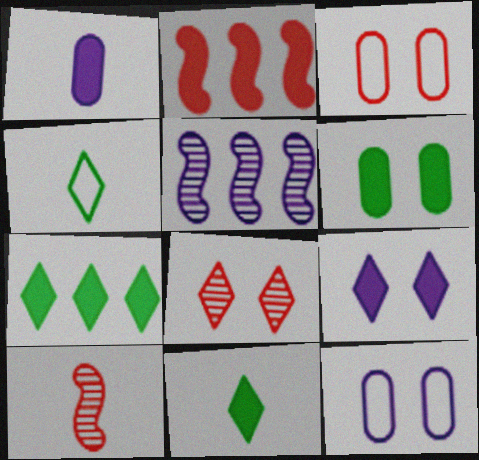[[1, 4, 10], 
[3, 5, 11], 
[7, 10, 12]]